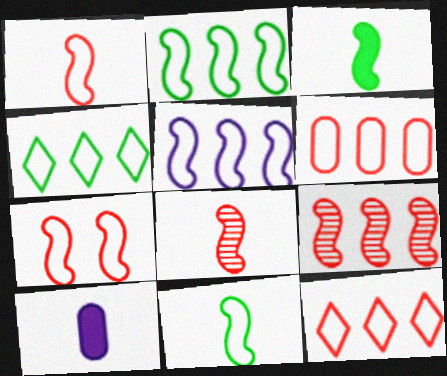[[4, 5, 6], 
[5, 7, 11]]